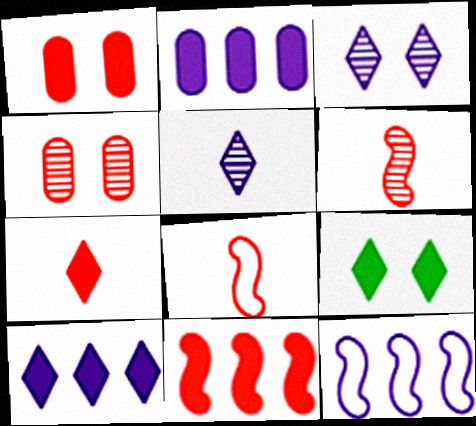[[1, 7, 11], 
[7, 9, 10]]